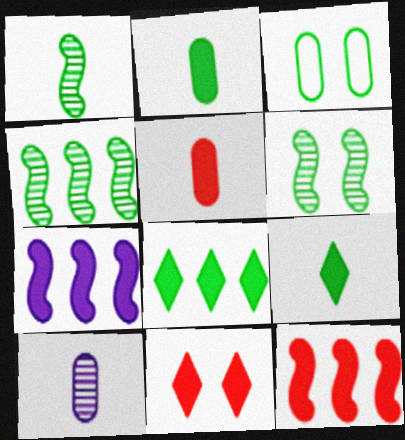[[1, 3, 8], 
[1, 4, 6], 
[2, 7, 11], 
[3, 4, 9], 
[5, 11, 12]]